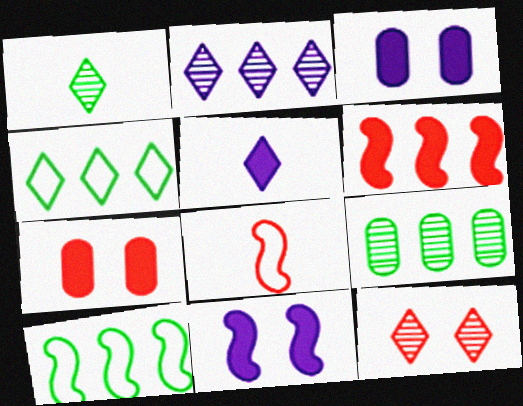[[1, 2, 12], 
[4, 5, 12]]